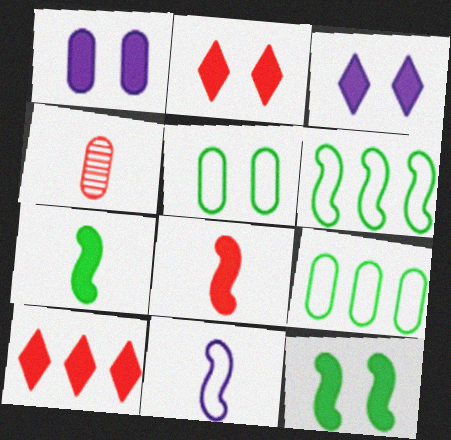[[1, 2, 12], 
[1, 4, 9], 
[1, 7, 10], 
[3, 4, 6]]